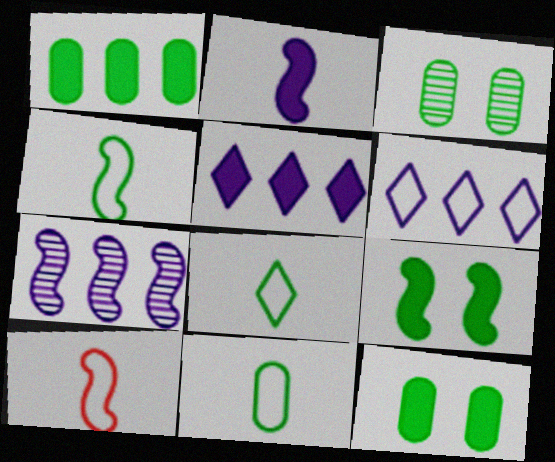[[1, 3, 11], 
[3, 5, 10], 
[4, 8, 11], 
[7, 9, 10]]